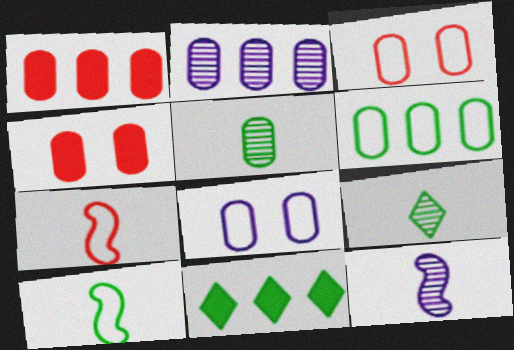[[1, 2, 6], 
[1, 5, 8], 
[3, 11, 12]]